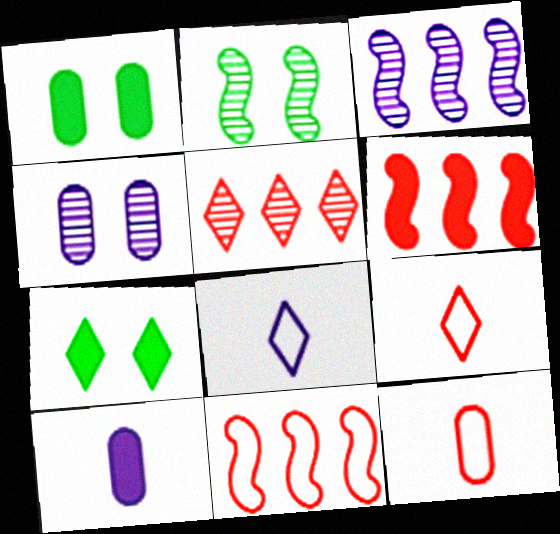[[1, 3, 9], 
[3, 7, 12], 
[5, 7, 8], 
[6, 7, 10]]